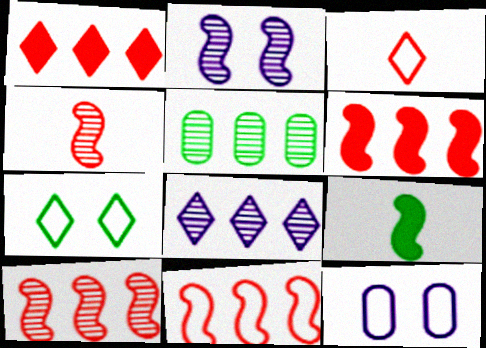[[2, 9, 11], 
[5, 7, 9], 
[5, 8, 10], 
[6, 10, 11]]